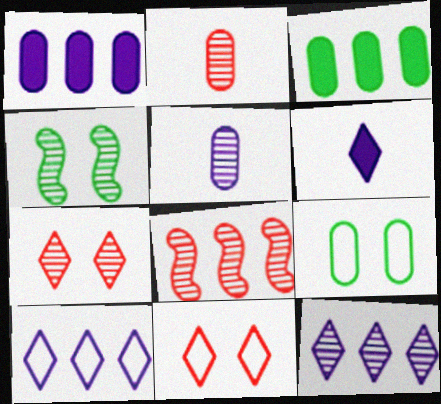[[1, 2, 9], 
[2, 4, 12], 
[2, 7, 8], 
[3, 8, 10], 
[6, 8, 9]]